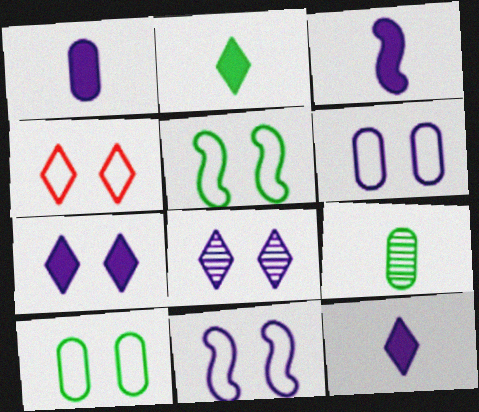[[1, 3, 12], 
[4, 5, 6], 
[4, 10, 11]]